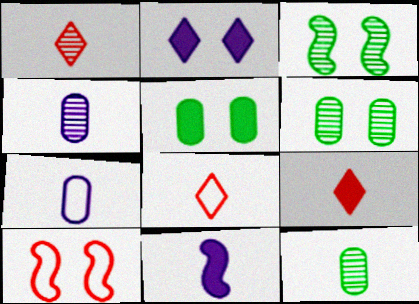[[1, 8, 9], 
[2, 6, 10], 
[8, 11, 12]]